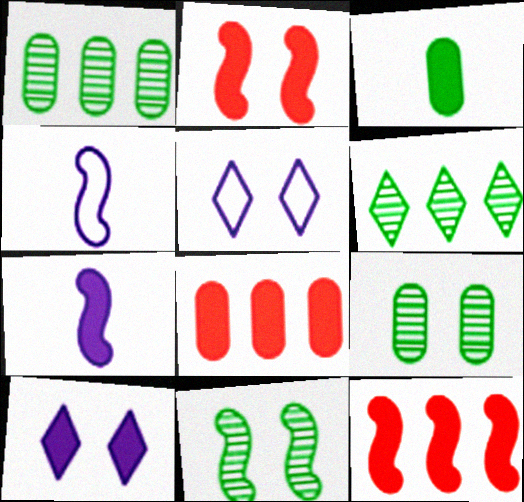[[2, 5, 9], 
[3, 10, 12], 
[4, 11, 12]]